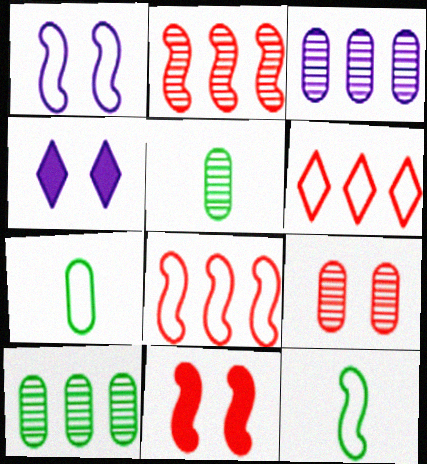[[1, 6, 7], 
[1, 8, 12], 
[2, 4, 7], 
[3, 5, 9], 
[4, 5, 8]]